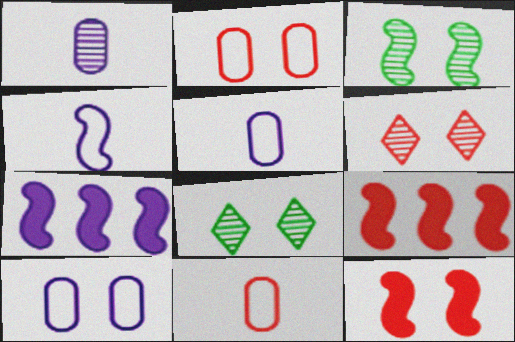[[2, 6, 12], 
[3, 4, 9], 
[5, 8, 9], 
[6, 9, 11], 
[7, 8, 11], 
[8, 10, 12]]